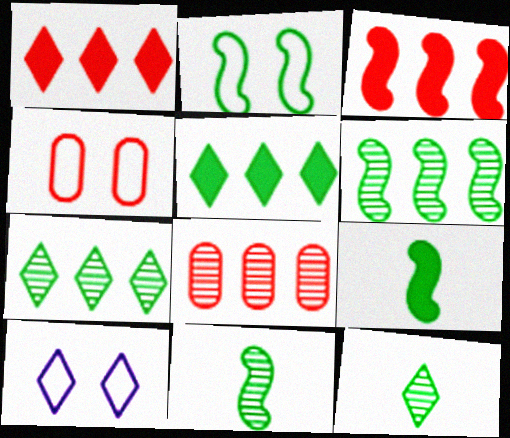[[1, 10, 12], 
[2, 4, 10], 
[2, 6, 9], 
[8, 9, 10]]